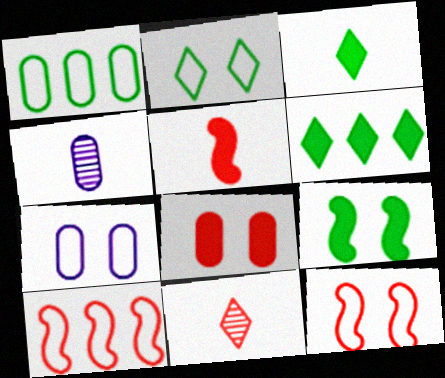[[1, 4, 8], 
[2, 7, 12], 
[4, 6, 12], 
[8, 10, 11]]